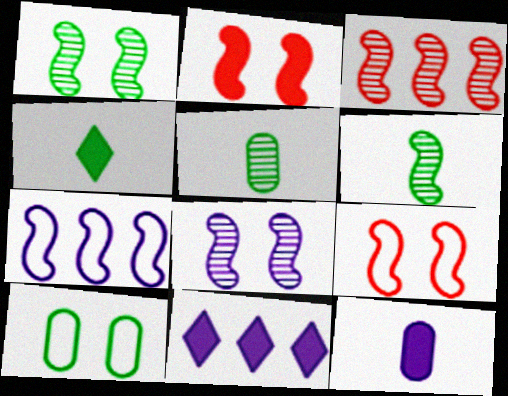[[2, 6, 7], 
[3, 6, 8], 
[5, 9, 11]]